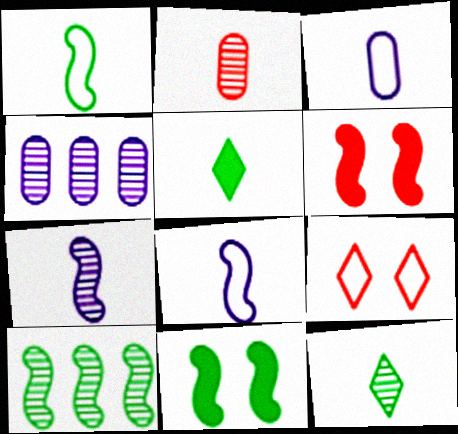[[1, 10, 11], 
[2, 5, 8], 
[2, 7, 12], 
[6, 8, 10]]